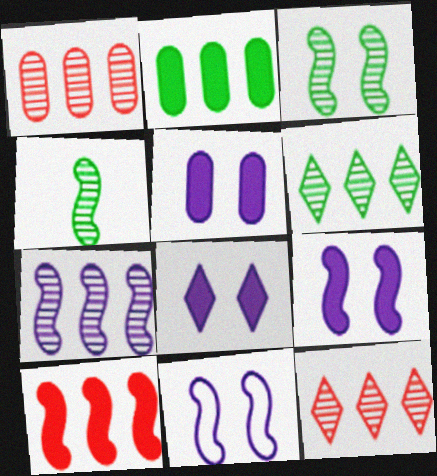[[1, 6, 7], 
[4, 10, 11], 
[5, 8, 9]]